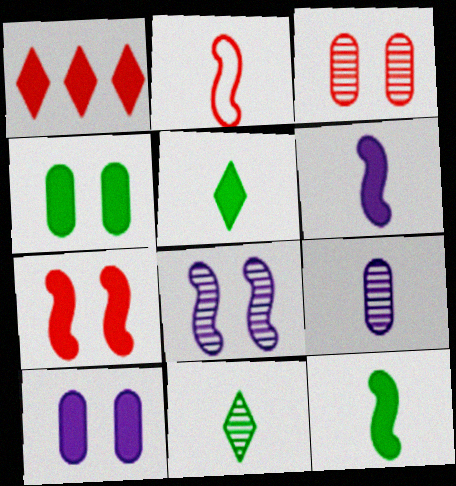[[1, 2, 3], 
[1, 4, 6], 
[1, 10, 12], 
[2, 5, 9]]